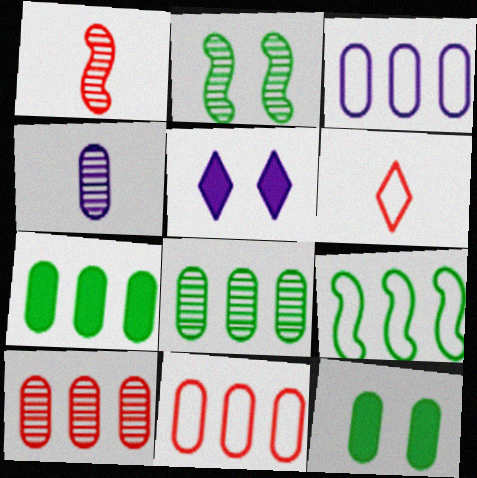[[3, 7, 10], 
[4, 11, 12]]